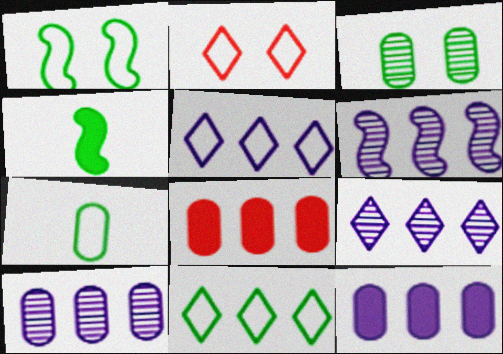[[1, 7, 11], 
[2, 4, 10], 
[3, 4, 11], 
[5, 6, 12], 
[6, 8, 11], 
[6, 9, 10]]